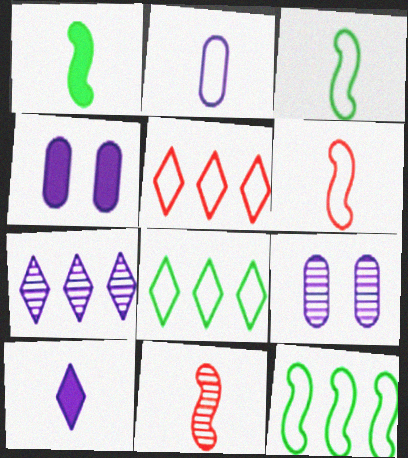[[1, 5, 9], 
[4, 8, 11]]